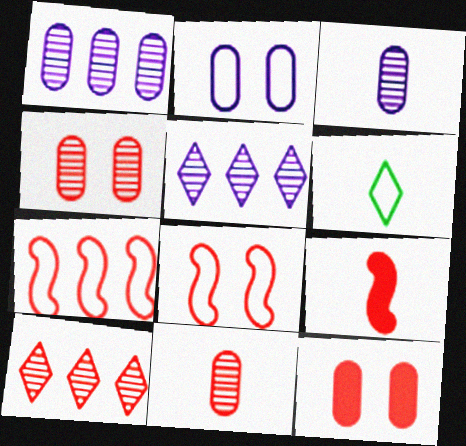[[2, 6, 7], 
[3, 6, 9]]